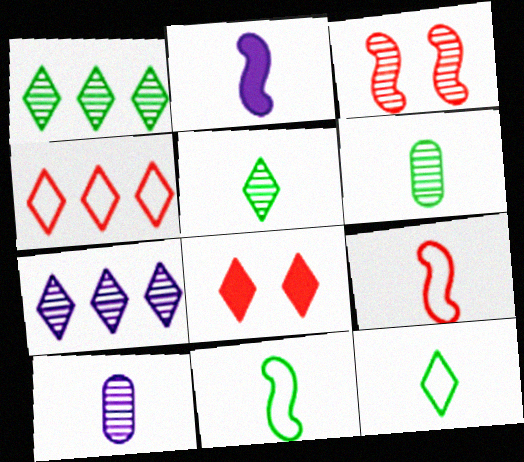[[1, 3, 10], 
[3, 6, 7], 
[7, 8, 12]]